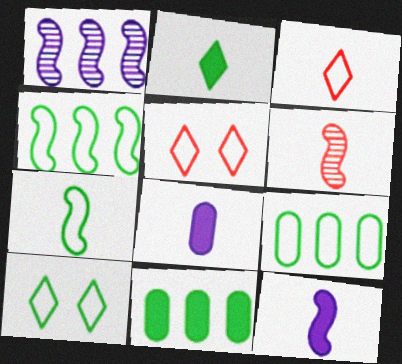[[6, 7, 12], 
[7, 9, 10]]